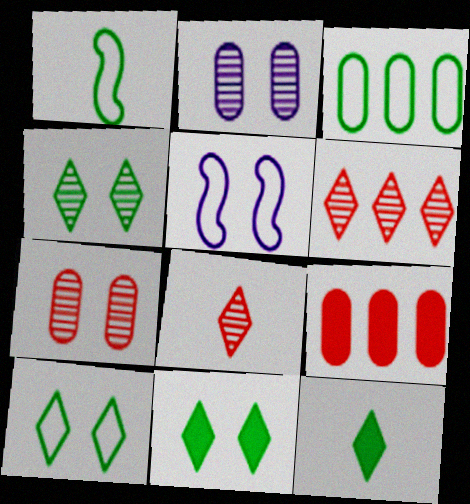[[1, 3, 10], 
[4, 10, 11], 
[5, 7, 11]]